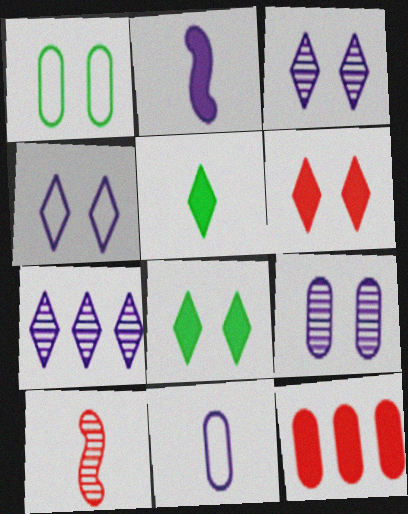[[2, 8, 12], 
[5, 10, 11]]